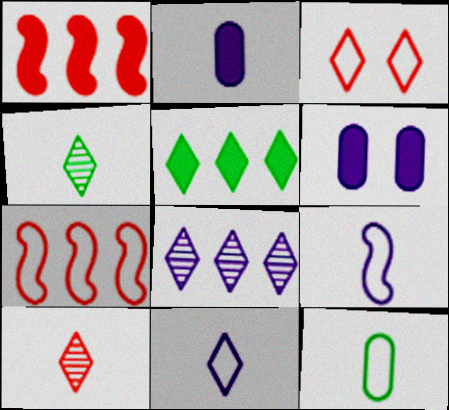[[4, 6, 7], 
[6, 8, 9]]